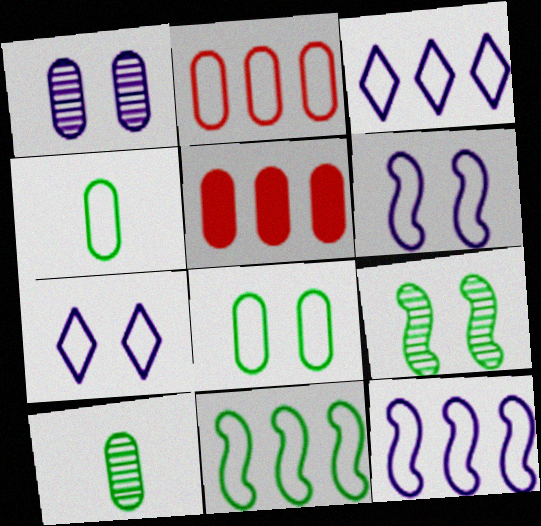[[1, 4, 5], 
[2, 3, 11]]